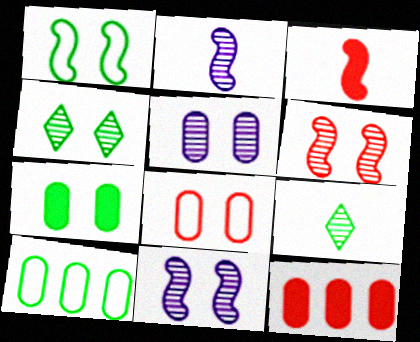[[1, 4, 7], 
[4, 5, 6], 
[5, 7, 8]]